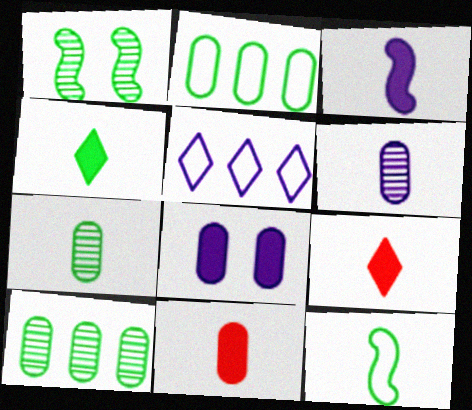[[1, 2, 4], 
[1, 5, 11], 
[3, 4, 11], 
[4, 7, 12], 
[6, 9, 12]]